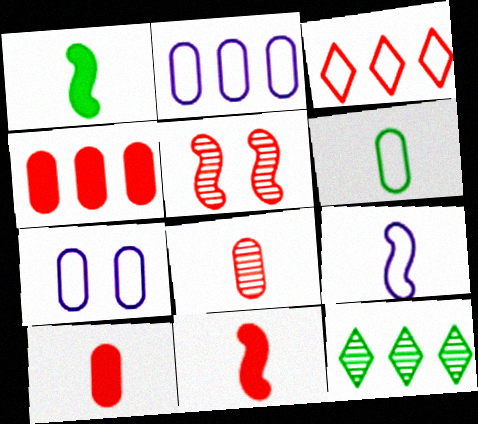[[3, 5, 10], 
[7, 11, 12]]